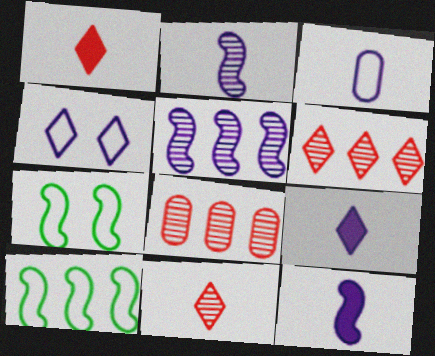[[2, 3, 9], 
[7, 8, 9]]